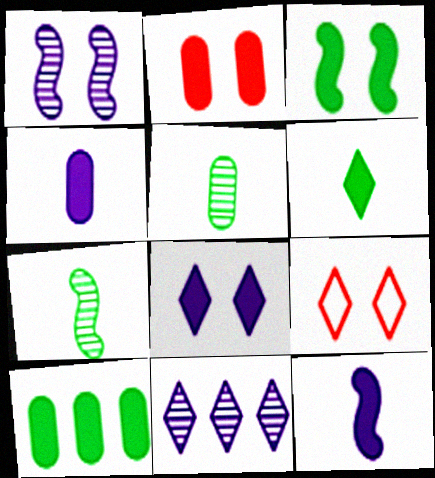[[2, 3, 8], 
[2, 4, 10], 
[3, 6, 10], 
[6, 9, 11]]